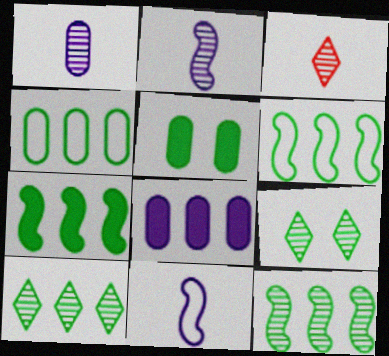[[4, 7, 10], 
[6, 7, 12]]